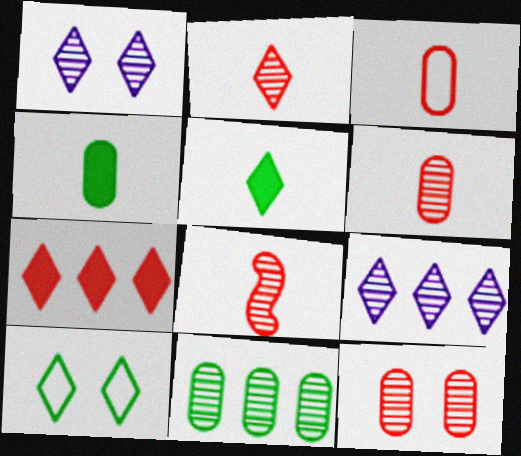[[1, 8, 11], 
[2, 6, 8]]